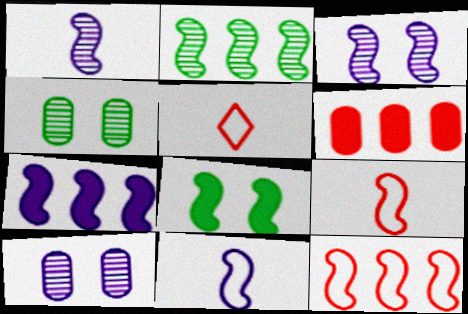[[1, 8, 12], 
[2, 7, 12], 
[3, 7, 11], 
[4, 5, 7]]